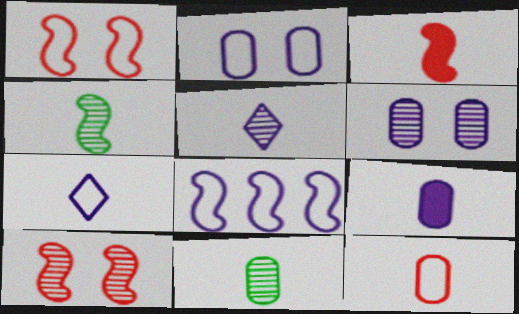[[2, 7, 8], 
[3, 7, 11], 
[9, 11, 12]]